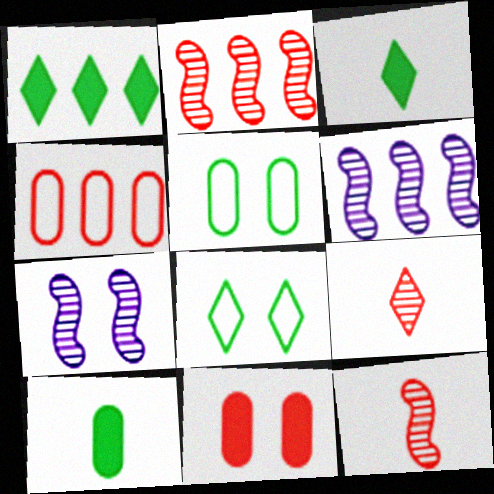[[1, 4, 6], 
[3, 4, 7], 
[7, 8, 11]]